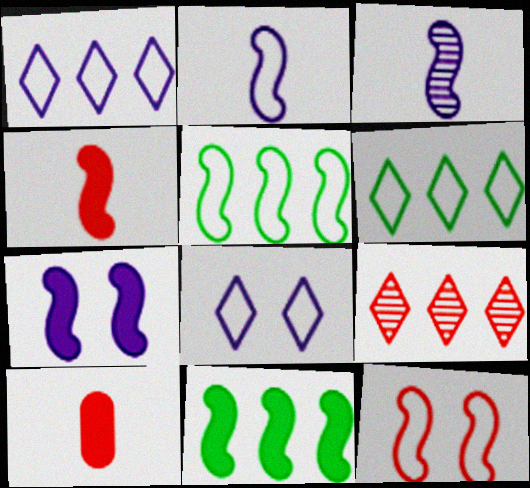[[2, 5, 12], 
[3, 11, 12], 
[4, 7, 11], 
[9, 10, 12]]